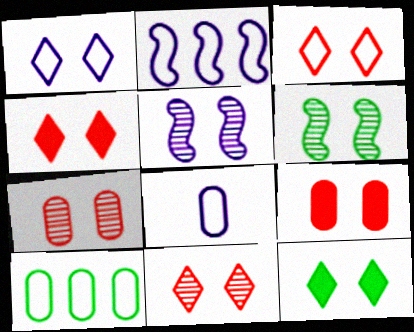[[1, 2, 8], 
[1, 6, 9], 
[1, 11, 12], 
[3, 4, 11]]